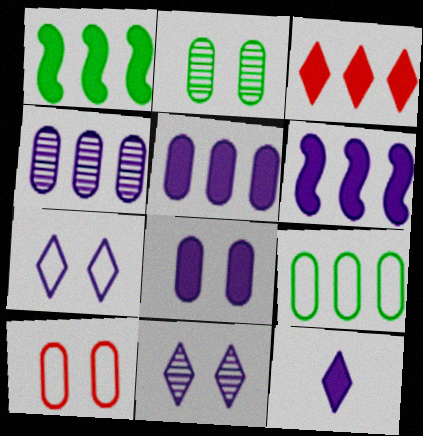[[1, 3, 5], 
[2, 8, 10], 
[6, 8, 12]]